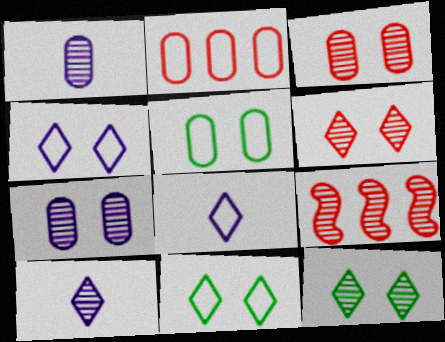[[1, 9, 12]]